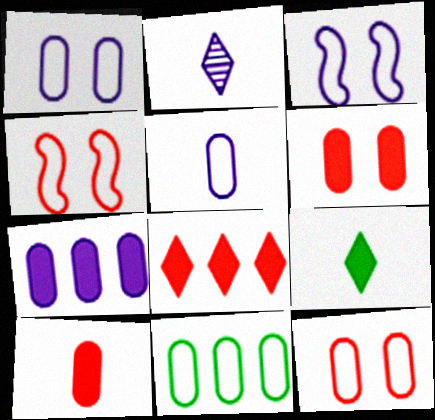[[2, 3, 7], 
[5, 11, 12]]